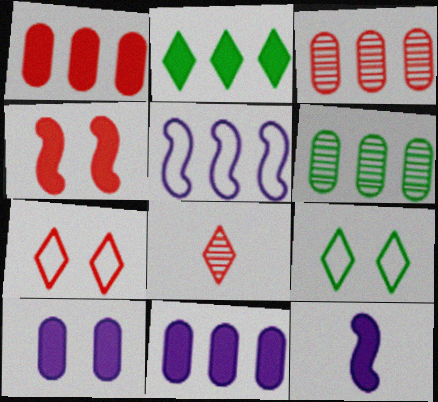[[2, 3, 5], 
[3, 9, 12], 
[6, 7, 12]]